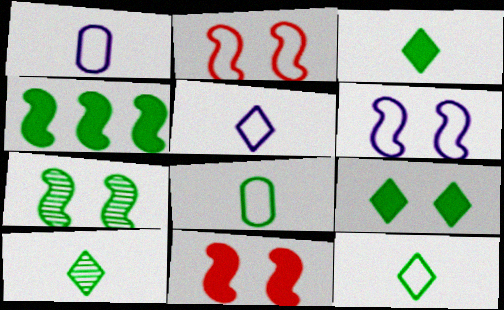[[3, 10, 12], 
[6, 7, 11]]